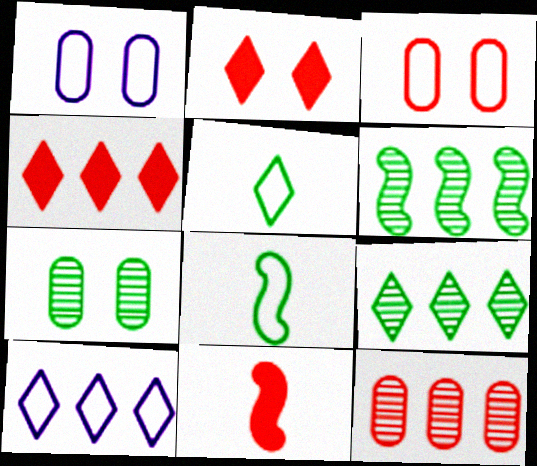[[1, 9, 11], 
[3, 8, 10], 
[4, 9, 10], 
[7, 10, 11]]